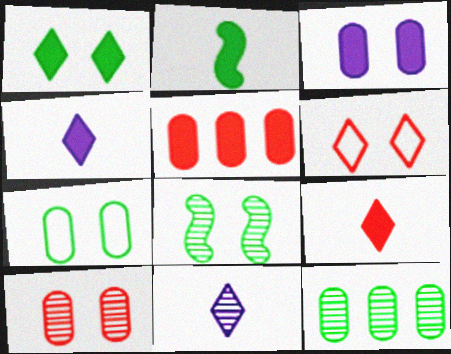[[1, 7, 8], 
[3, 6, 8], 
[3, 7, 10]]